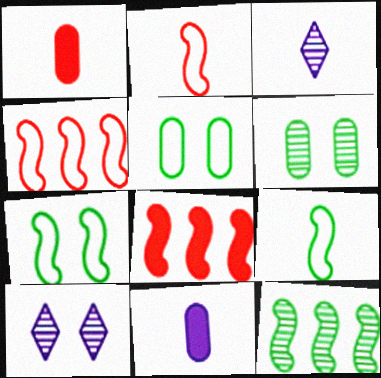[[1, 3, 9], 
[3, 5, 8]]